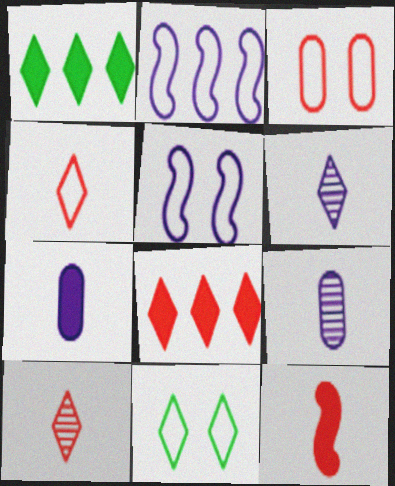[[3, 5, 11], 
[6, 8, 11]]